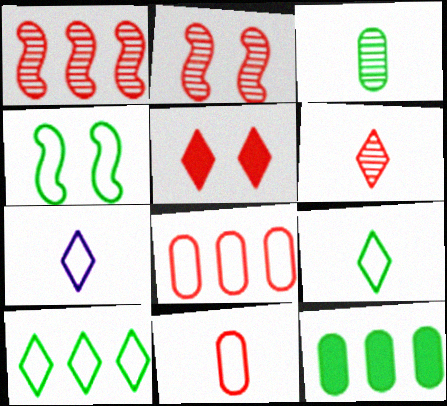[[1, 5, 11], 
[2, 7, 12], 
[4, 7, 8]]